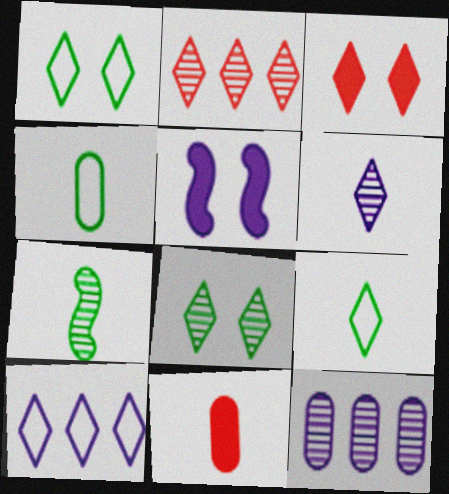[[2, 4, 5], 
[2, 6, 8]]